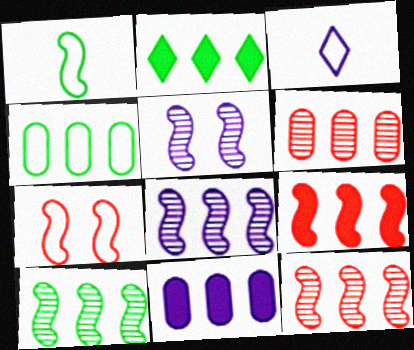[[1, 5, 9], 
[2, 4, 10], 
[2, 9, 11], 
[3, 4, 7], 
[3, 5, 11], 
[4, 6, 11], 
[8, 10, 12]]